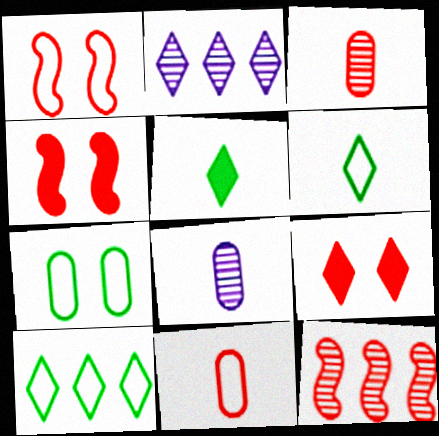[[2, 6, 9], 
[4, 8, 10], 
[9, 11, 12]]